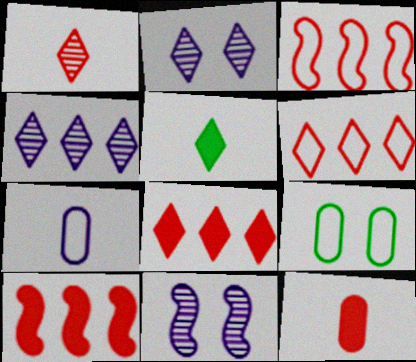[[2, 5, 6]]